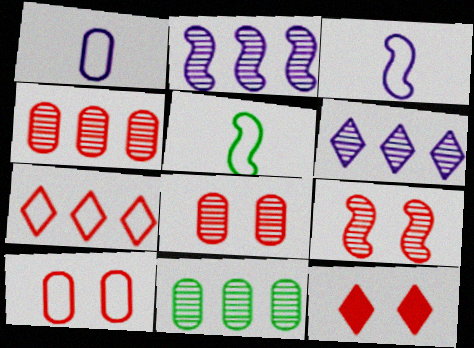[[3, 11, 12], 
[9, 10, 12]]